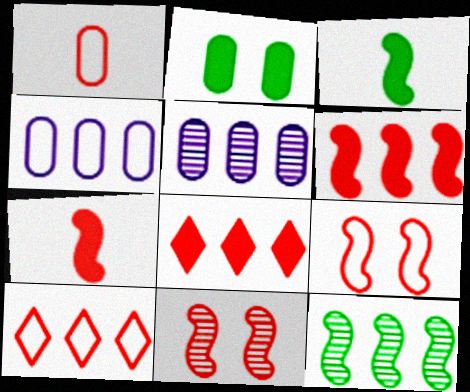[[1, 2, 5], 
[1, 8, 11], 
[1, 9, 10], 
[4, 8, 12]]